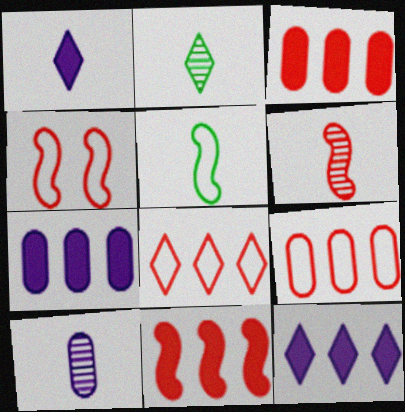[[2, 4, 7], 
[2, 6, 10], 
[4, 6, 11]]